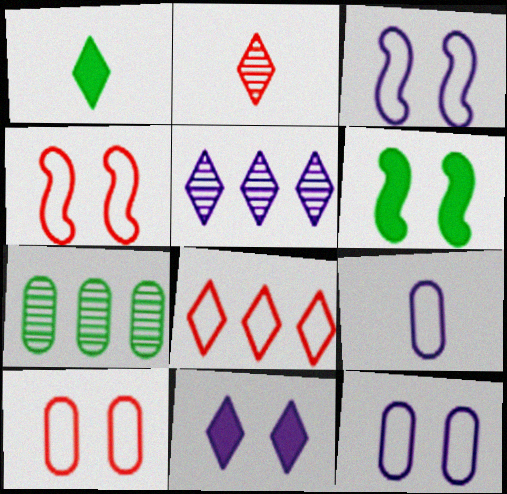[]